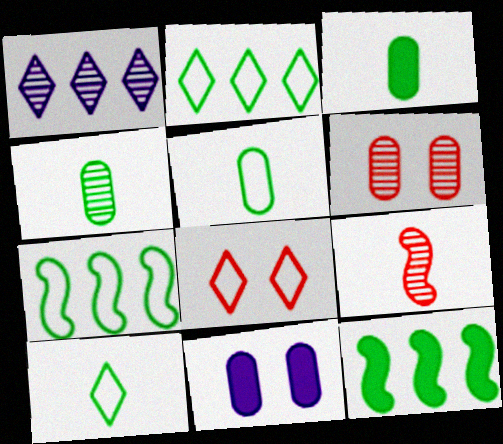[[2, 9, 11], 
[3, 4, 5]]